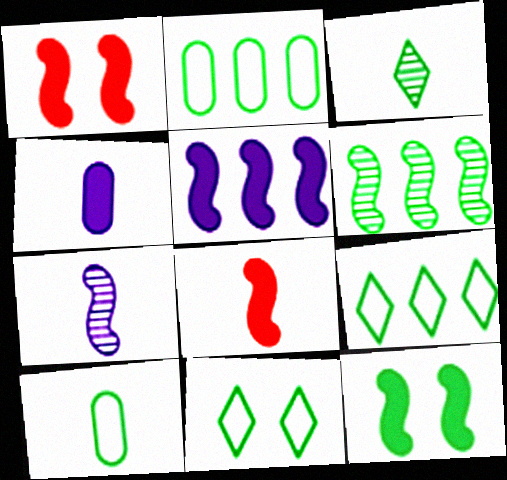[[2, 3, 12], 
[5, 8, 12]]